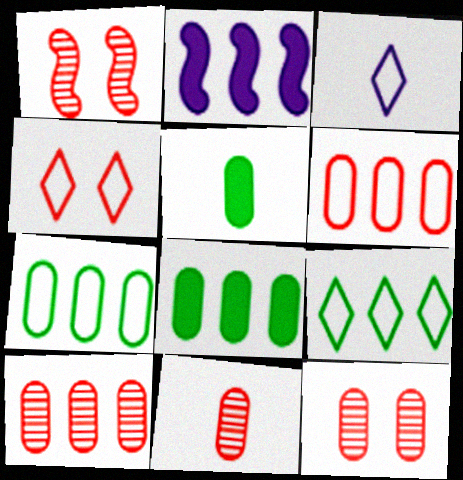[[1, 3, 8], 
[2, 9, 10], 
[3, 4, 9], 
[10, 11, 12]]